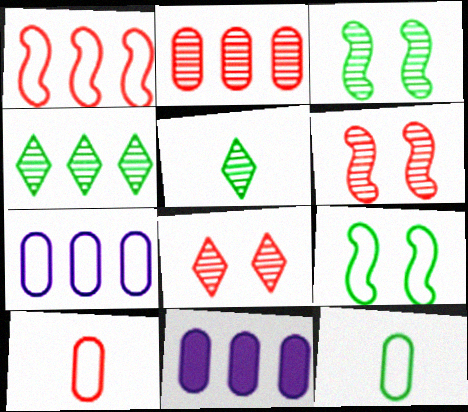[[1, 4, 11]]